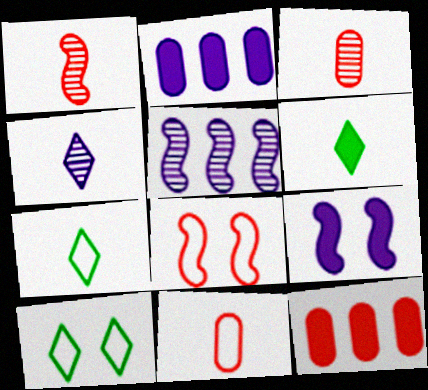[[1, 2, 10], 
[6, 9, 12]]